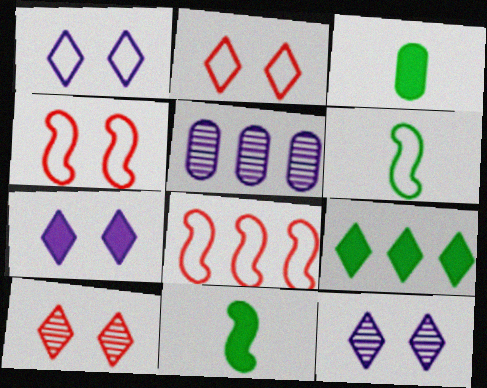[[1, 7, 12], 
[2, 5, 11], 
[3, 8, 12], 
[5, 8, 9]]